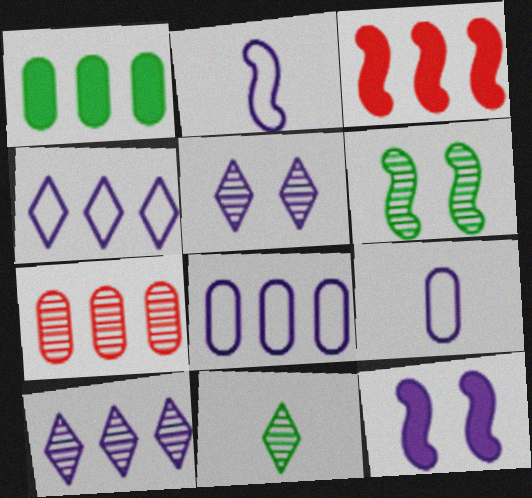[[1, 7, 8], 
[2, 3, 6], 
[9, 10, 12]]